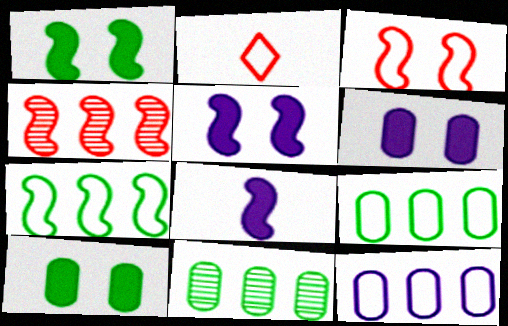[[2, 5, 11]]